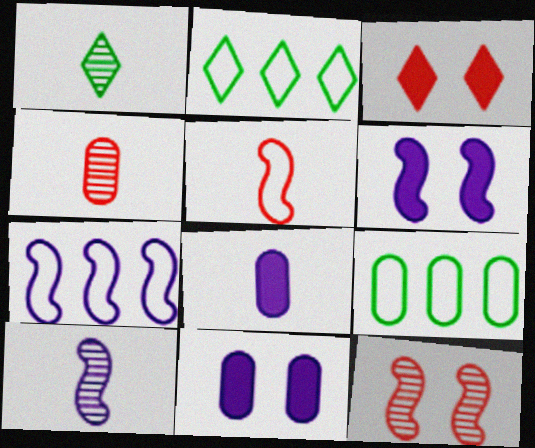[[1, 4, 10], 
[1, 5, 8], 
[2, 4, 6], 
[2, 8, 12], 
[3, 9, 10], 
[4, 9, 11], 
[6, 7, 10]]